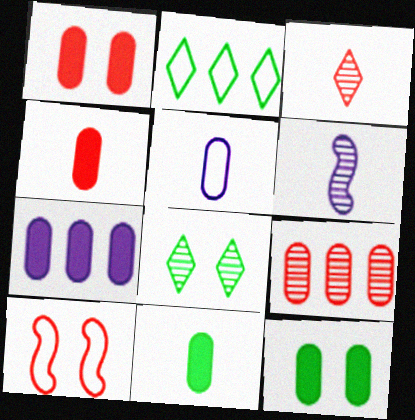[[1, 2, 6], 
[1, 7, 11], 
[2, 5, 10], 
[4, 7, 12], 
[5, 9, 12], 
[6, 8, 9]]